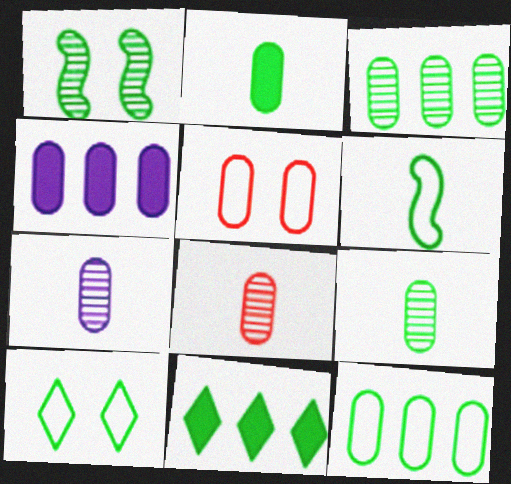[[4, 5, 9], 
[6, 10, 12], 
[7, 8, 9]]